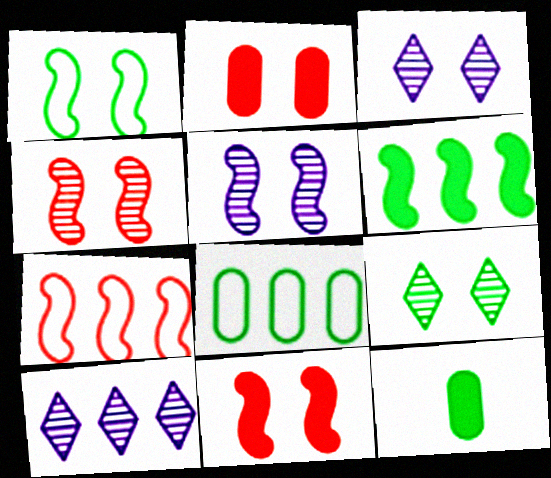[[1, 2, 3], 
[1, 5, 11], 
[3, 7, 12]]